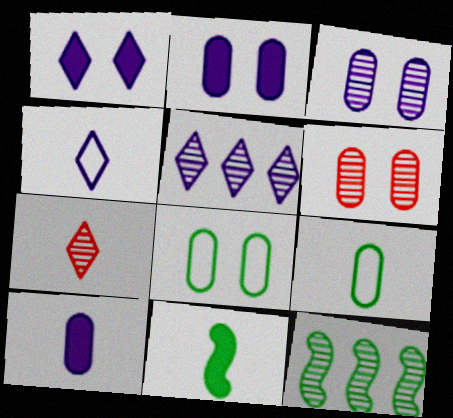[[1, 4, 5], 
[2, 6, 8], 
[3, 7, 12]]